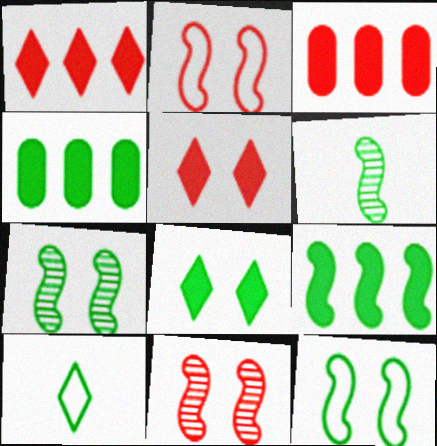[[4, 7, 10], 
[6, 9, 12]]